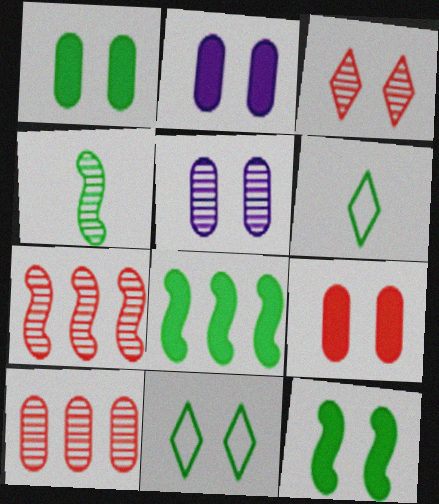[[1, 2, 9], 
[2, 6, 7]]